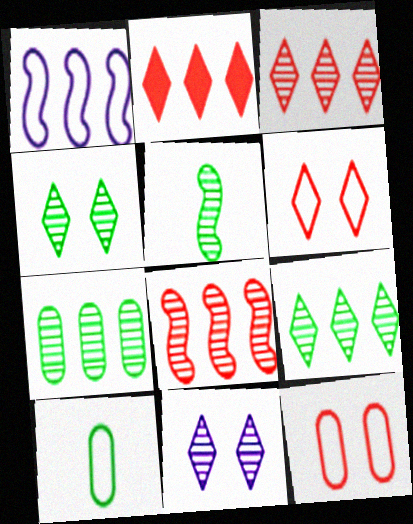[[1, 2, 7], 
[1, 6, 10], 
[4, 5, 7]]